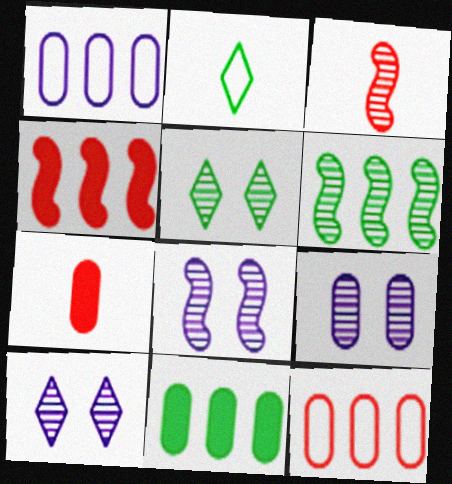[[2, 4, 9], 
[3, 6, 8], 
[8, 9, 10]]